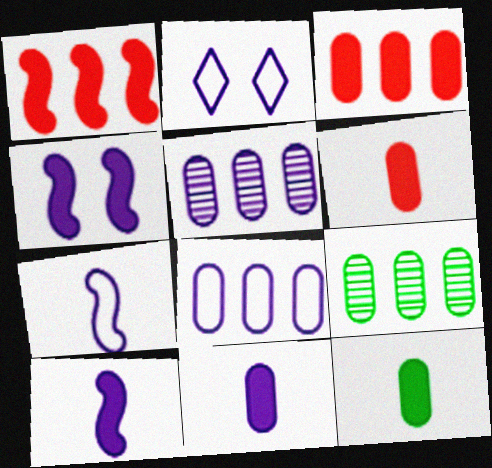[[2, 5, 10], 
[2, 7, 8], 
[3, 8, 9], 
[6, 11, 12]]